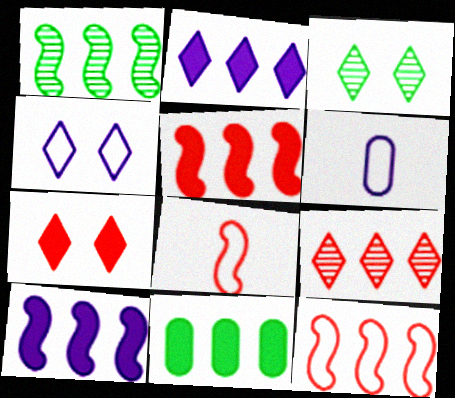[[1, 6, 7], 
[1, 10, 12], 
[2, 5, 11], 
[3, 4, 7], 
[3, 5, 6]]